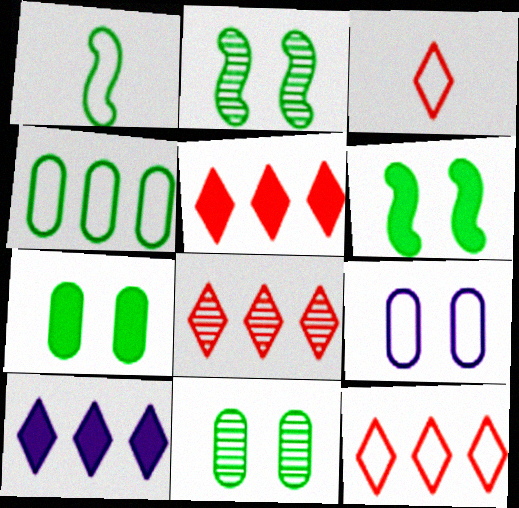[[1, 9, 12], 
[5, 8, 12]]